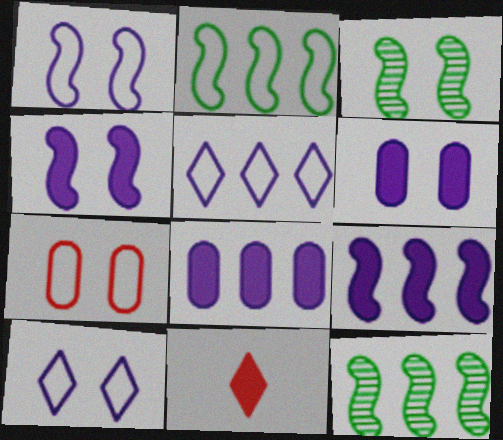[]